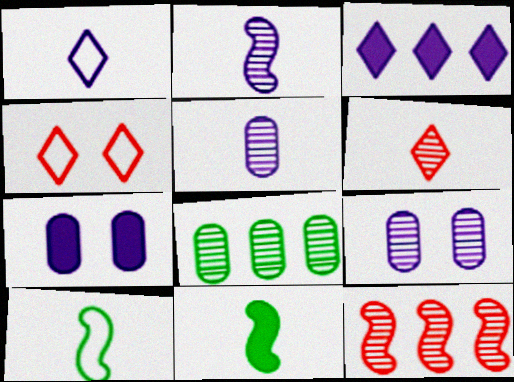[]